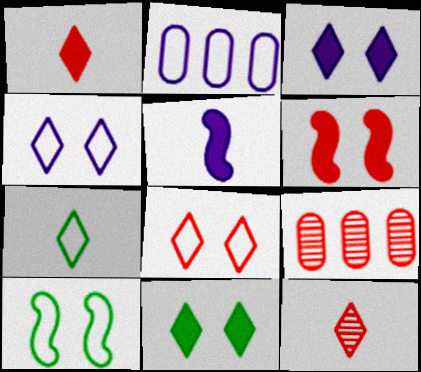[]